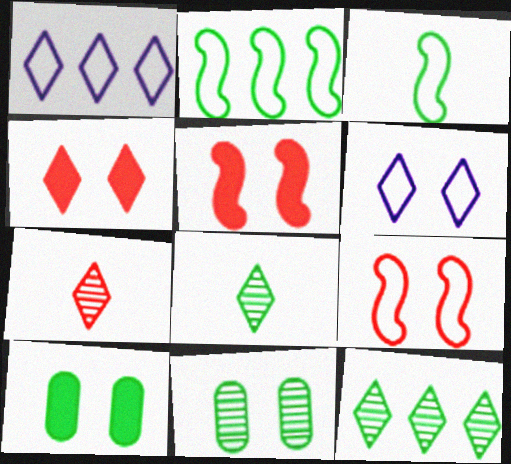[[1, 4, 8], 
[2, 8, 10], 
[3, 10, 12], 
[5, 6, 11]]